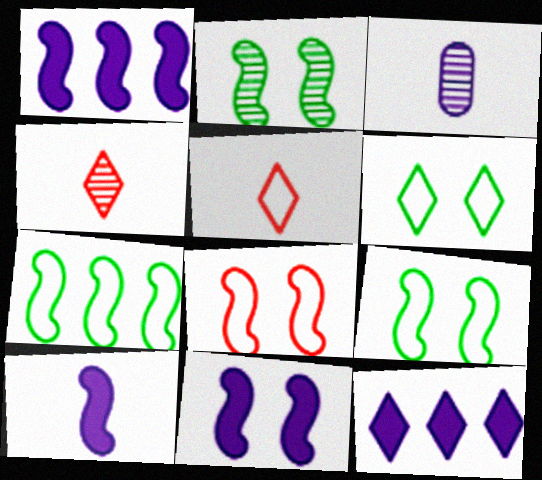[[1, 10, 11], 
[2, 8, 11], 
[4, 6, 12]]